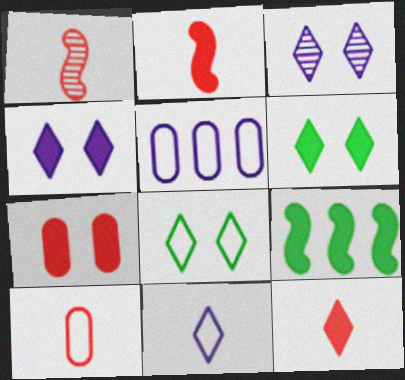[[1, 5, 6], 
[1, 10, 12], 
[3, 9, 10]]